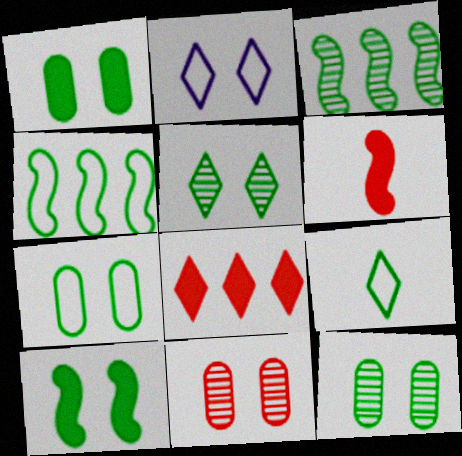[[1, 3, 9], 
[1, 7, 12], 
[2, 10, 11], 
[4, 7, 9], 
[5, 7, 10]]